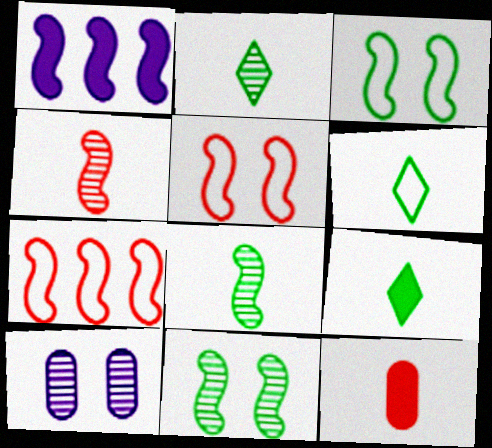[[1, 3, 4], 
[1, 5, 8], 
[2, 6, 9], 
[7, 9, 10]]